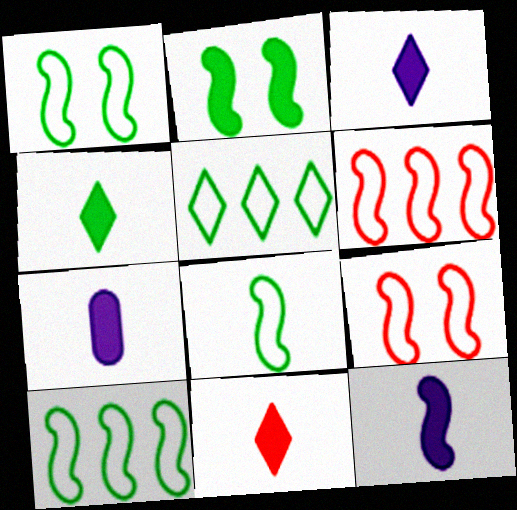[[1, 8, 10], 
[3, 4, 11], 
[3, 7, 12]]